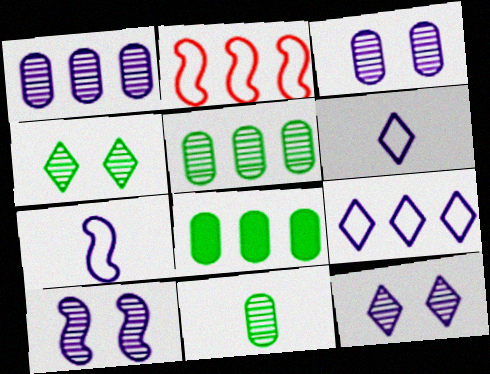[[3, 10, 12]]